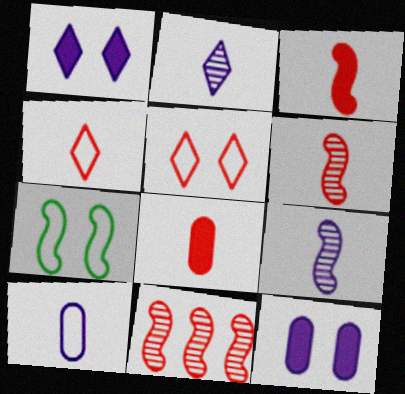[[4, 6, 8], 
[5, 8, 11]]